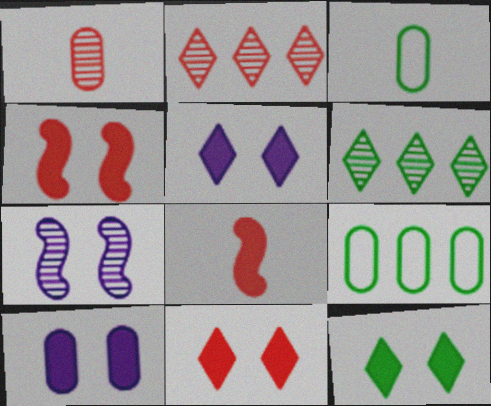[[1, 6, 7], 
[1, 9, 10], 
[4, 10, 12], 
[5, 11, 12]]